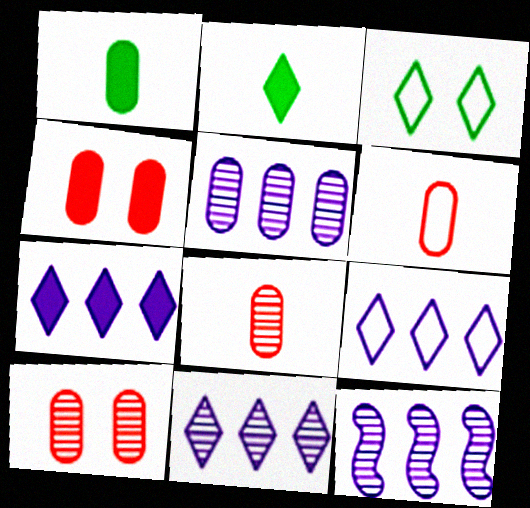[[5, 11, 12], 
[7, 9, 11]]